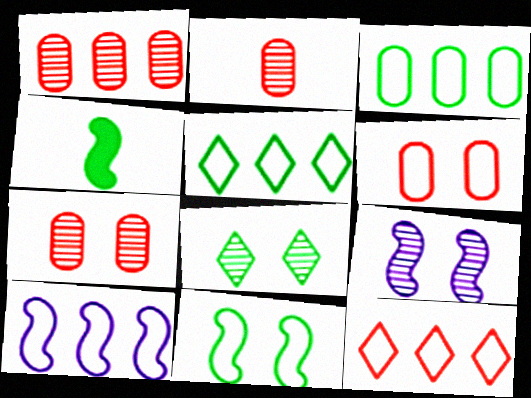[[1, 2, 7], 
[3, 4, 8], 
[3, 10, 12], 
[7, 8, 9]]